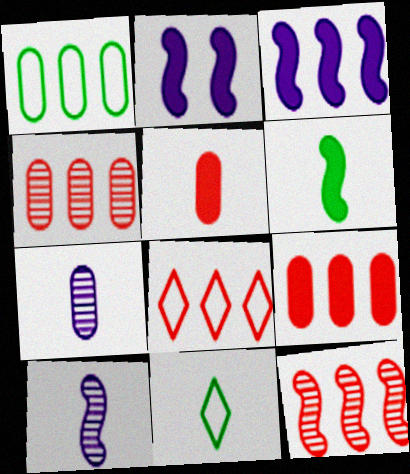[[2, 4, 11], 
[5, 10, 11], 
[8, 9, 12]]